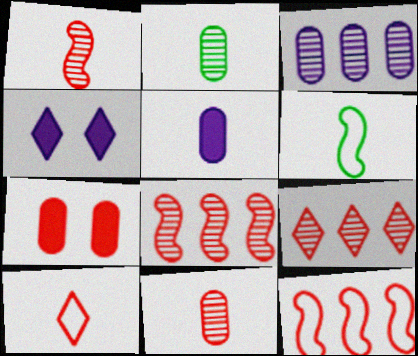[[2, 4, 12], 
[7, 8, 10]]